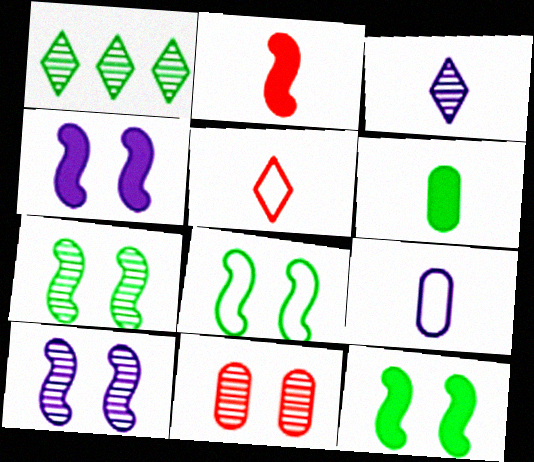[[1, 6, 8], 
[7, 8, 12]]